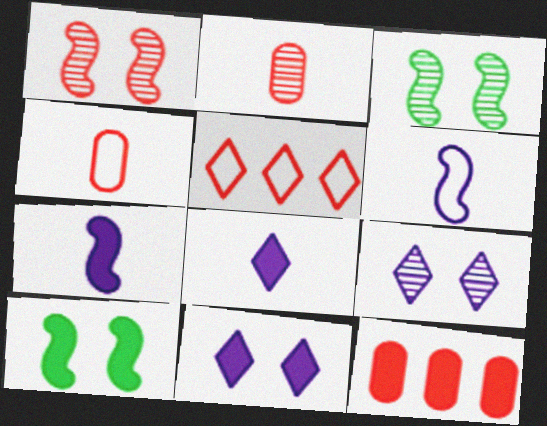[[8, 10, 12]]